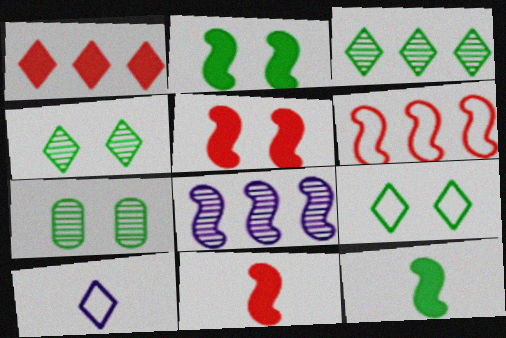[[1, 4, 10], 
[2, 7, 9]]